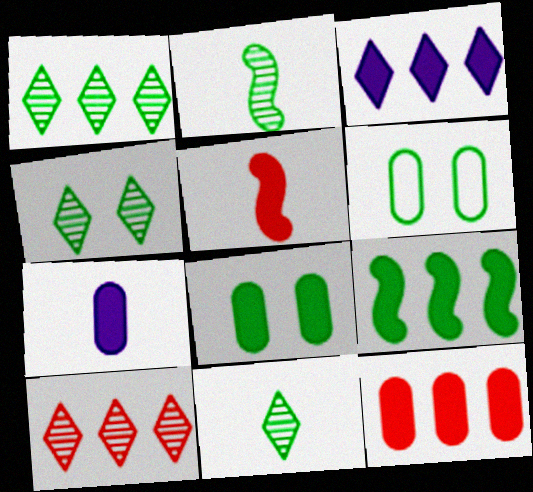[[1, 4, 11], 
[3, 5, 8], 
[3, 9, 12], 
[6, 9, 11], 
[7, 8, 12]]